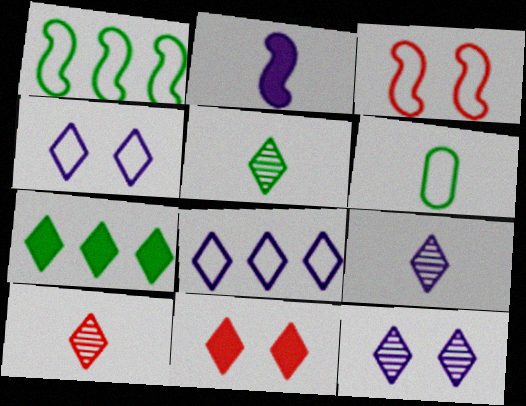[[2, 6, 10], 
[3, 6, 8], 
[4, 7, 10], 
[5, 8, 11], 
[5, 9, 10]]